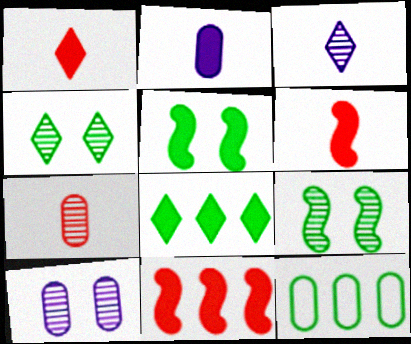[]